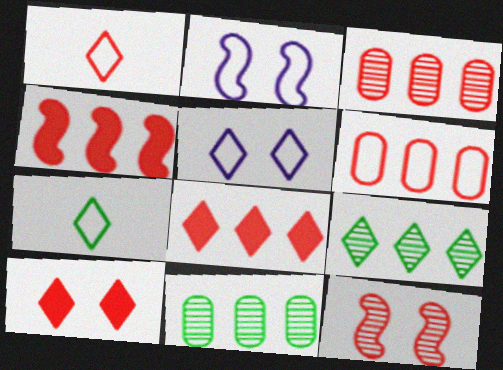[[2, 6, 7]]